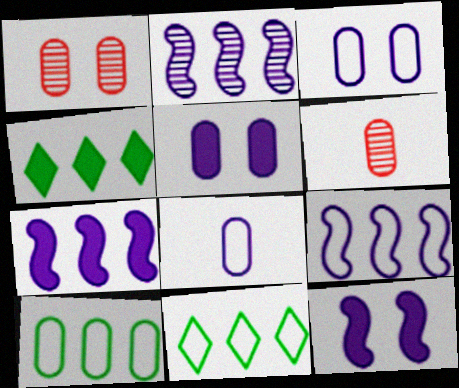[[2, 7, 9], 
[5, 6, 10], 
[6, 11, 12]]